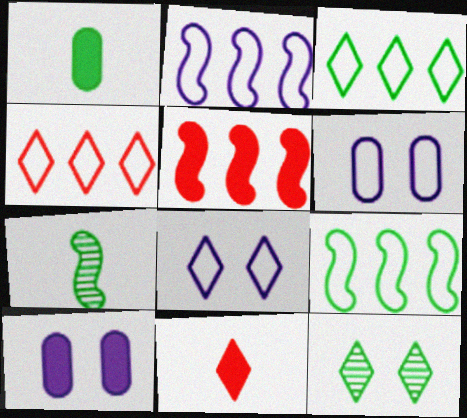[[1, 9, 12], 
[4, 7, 10]]